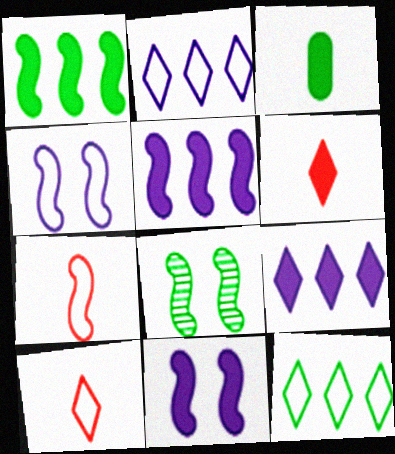[[3, 8, 12], 
[5, 7, 8]]